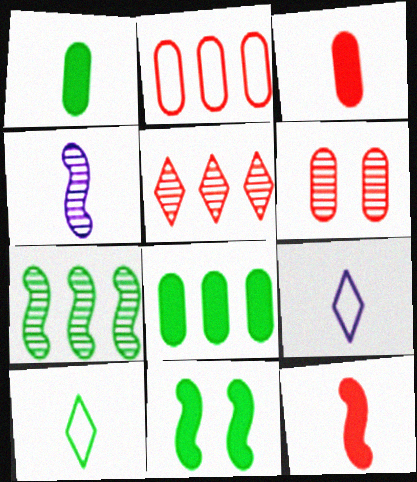[[2, 3, 6], 
[3, 4, 10]]